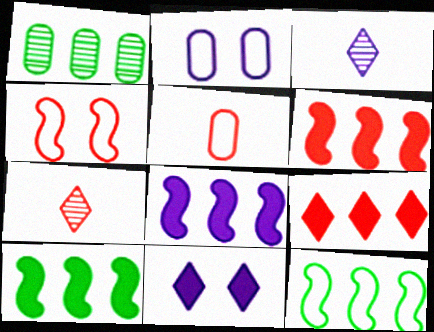[[2, 3, 8], 
[2, 7, 10], 
[6, 8, 10]]